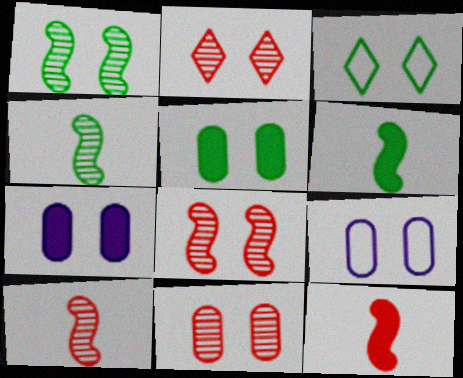[[1, 3, 5], 
[2, 8, 11], 
[3, 7, 8], 
[5, 9, 11]]